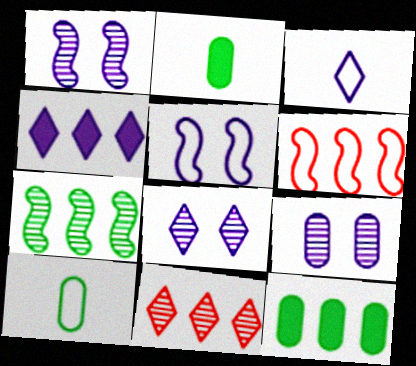[[1, 8, 9], 
[2, 5, 11], 
[2, 6, 8], 
[3, 4, 8]]